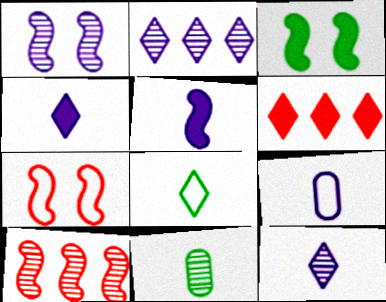[[1, 3, 7], 
[5, 9, 12]]